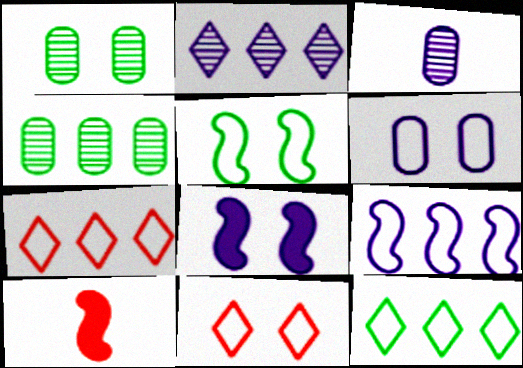[[1, 8, 11], 
[5, 6, 11]]